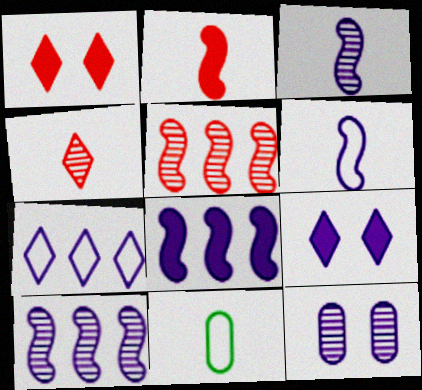[[1, 10, 11], 
[5, 9, 11]]